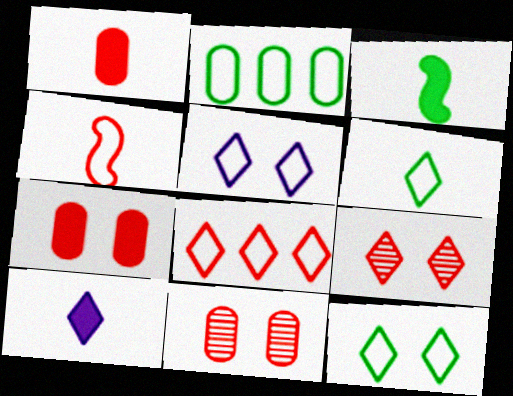[[1, 3, 10], 
[2, 4, 5], 
[5, 6, 8]]